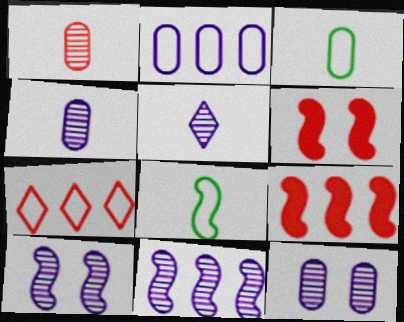[[1, 6, 7], 
[5, 11, 12], 
[6, 8, 11], 
[8, 9, 10]]